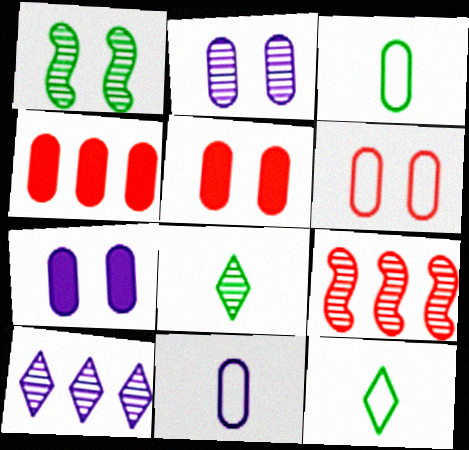[[2, 3, 4], 
[2, 8, 9], 
[7, 9, 12]]